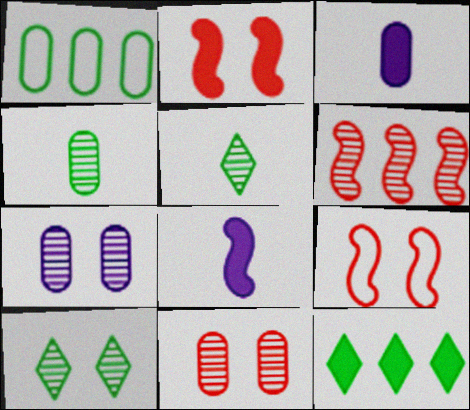[[1, 3, 11], 
[2, 3, 12], 
[5, 6, 7]]